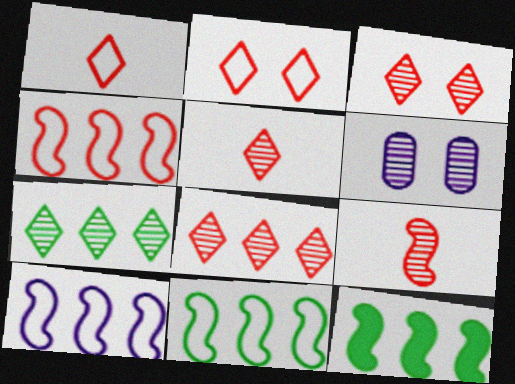[[1, 6, 12], 
[3, 5, 8], 
[4, 10, 11], 
[6, 7, 9]]